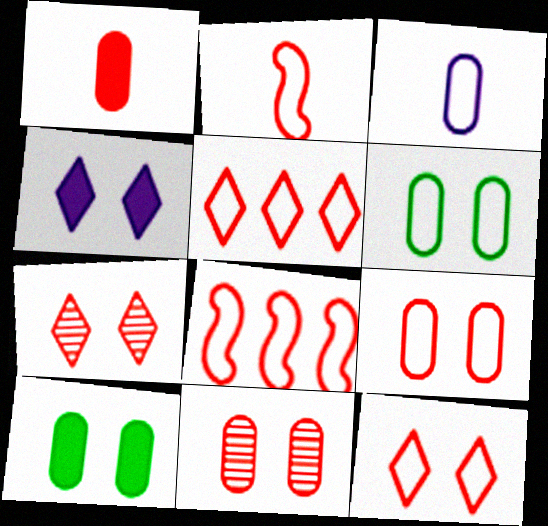[[1, 7, 8], 
[2, 5, 9]]